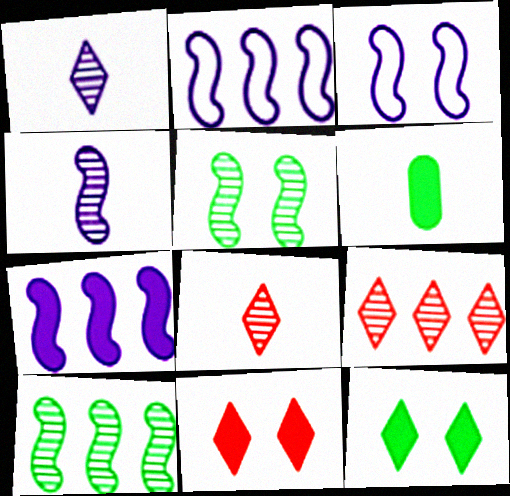[[3, 4, 7], 
[3, 6, 9], 
[6, 7, 11]]